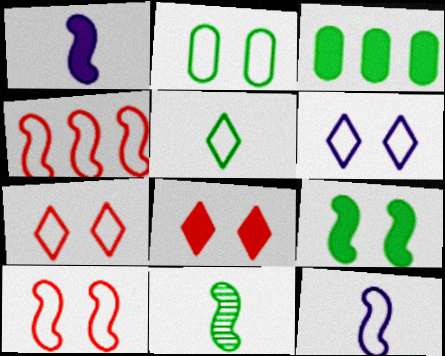[[1, 3, 8], 
[2, 6, 10]]